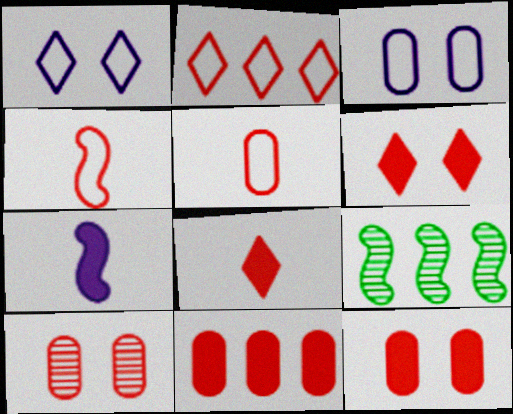[[3, 8, 9], 
[5, 10, 11]]